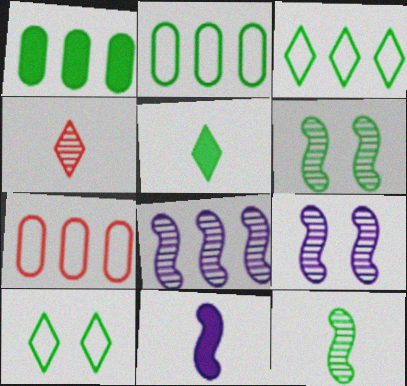[[1, 10, 12], 
[2, 5, 6], 
[5, 7, 9]]